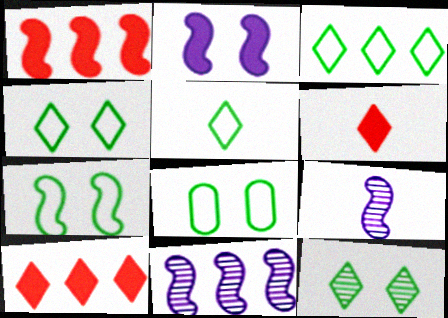[[1, 7, 9], 
[3, 4, 5], 
[4, 7, 8], 
[6, 8, 11], 
[8, 9, 10]]